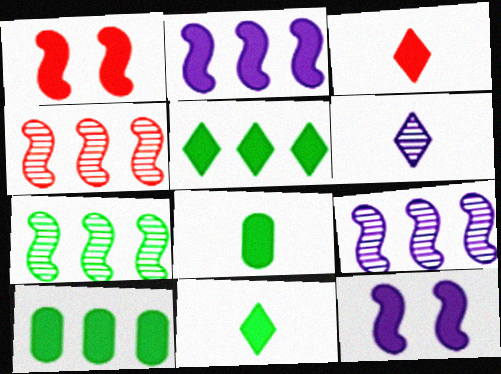[[3, 10, 12], 
[4, 7, 9]]